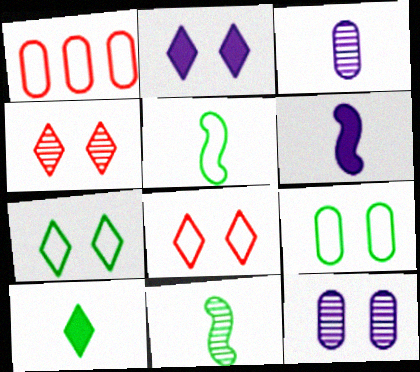[[1, 2, 11], 
[2, 4, 7]]